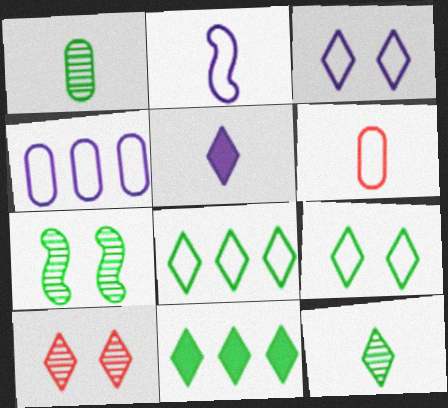[[2, 3, 4], 
[5, 8, 10], 
[9, 11, 12]]